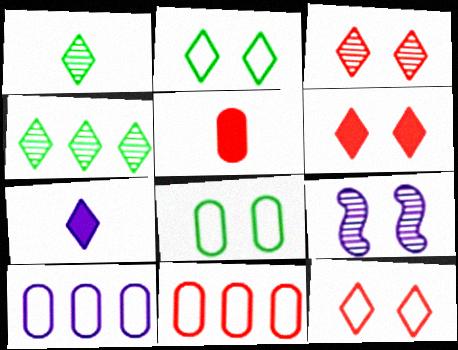[[3, 6, 12], 
[4, 7, 12], 
[6, 8, 9], 
[7, 9, 10]]